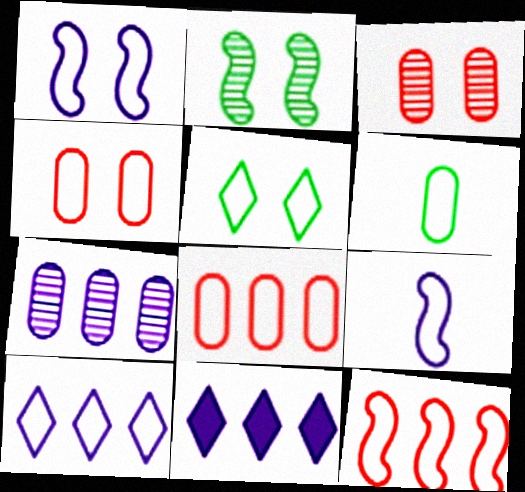[[1, 4, 5], 
[5, 8, 9]]